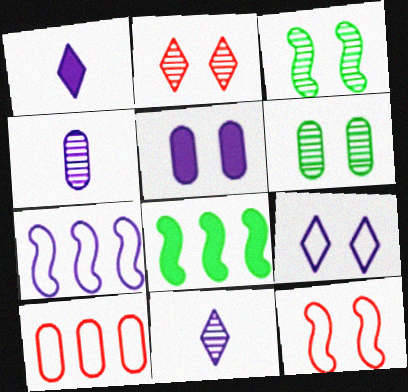[[1, 3, 10], 
[5, 7, 11]]